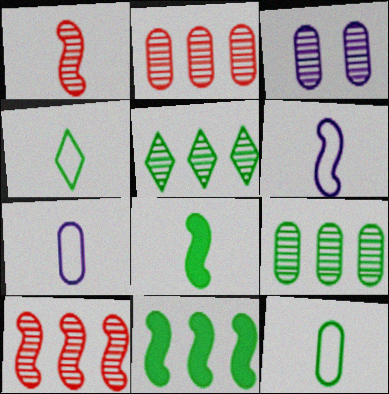[[1, 3, 5], 
[1, 6, 8]]